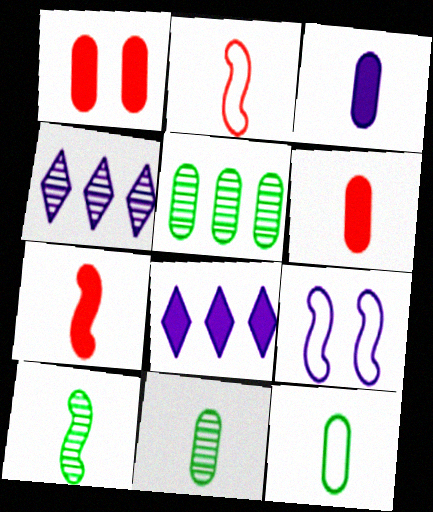[[3, 4, 9]]